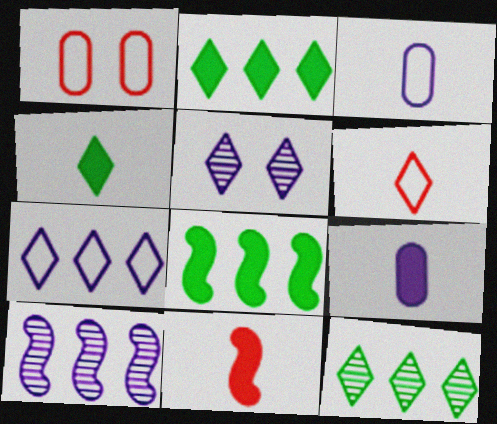[[1, 4, 10], 
[2, 5, 6], 
[4, 9, 11]]